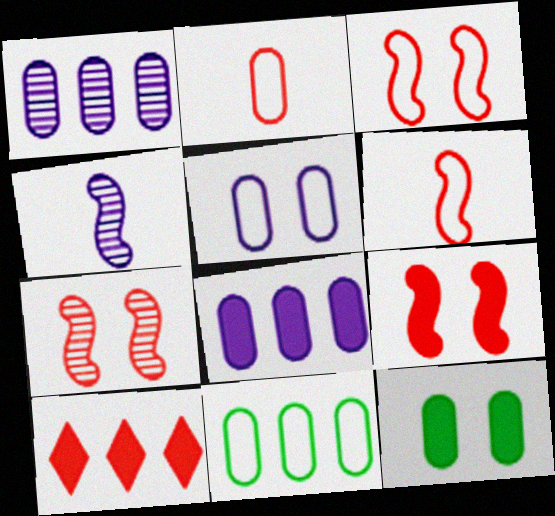[[1, 2, 12], 
[2, 5, 11], 
[2, 7, 10], 
[3, 7, 9]]